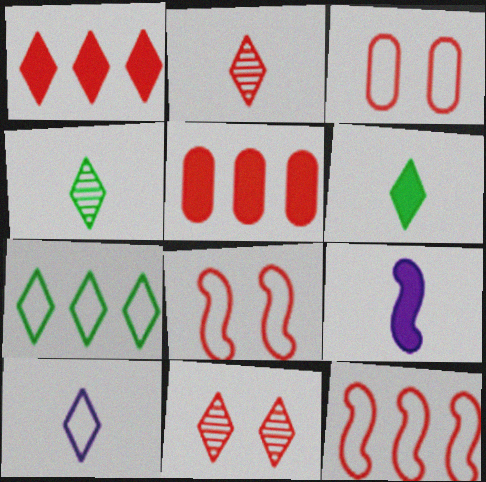[[2, 5, 8], 
[2, 6, 10]]